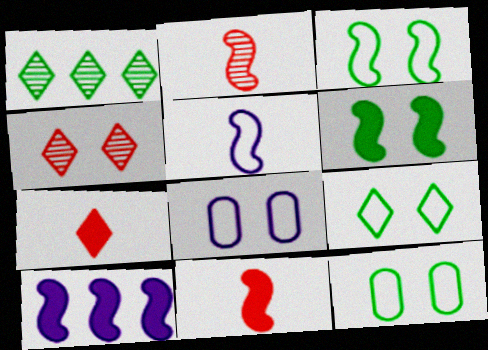[[1, 8, 11], 
[2, 3, 10], 
[3, 9, 12], 
[4, 6, 8], 
[6, 10, 11]]